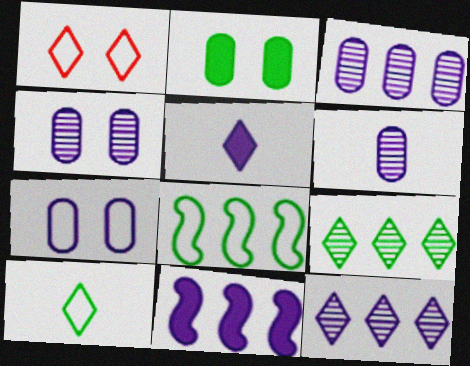[[1, 5, 9], 
[3, 4, 6]]